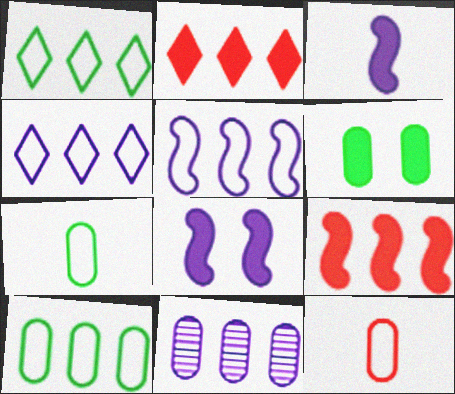[[1, 9, 11], 
[2, 3, 6], 
[6, 11, 12]]